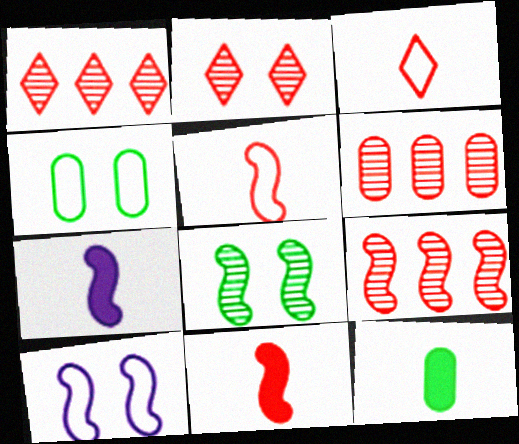[[1, 4, 7], 
[1, 6, 9], 
[1, 10, 12]]